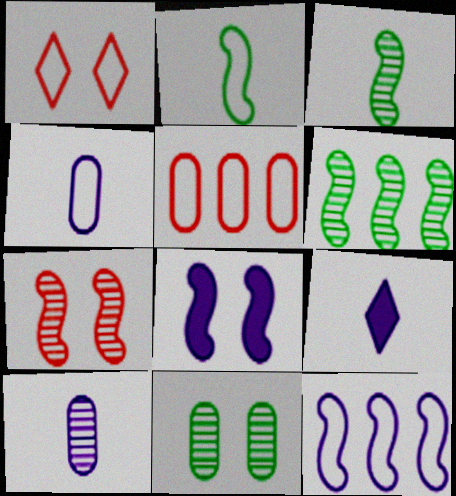[[1, 8, 11]]